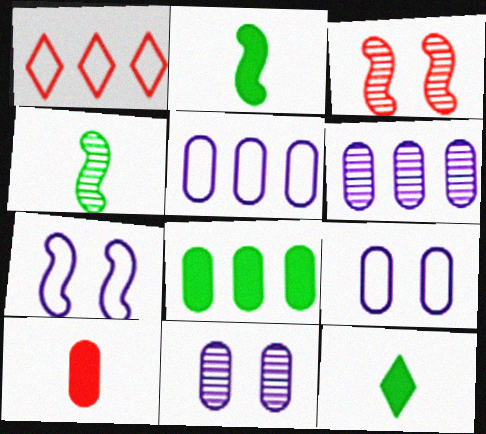[[1, 2, 11], 
[1, 3, 10], 
[3, 5, 12]]